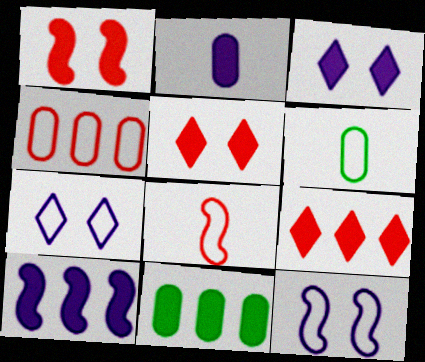[[2, 3, 10], 
[9, 10, 11]]